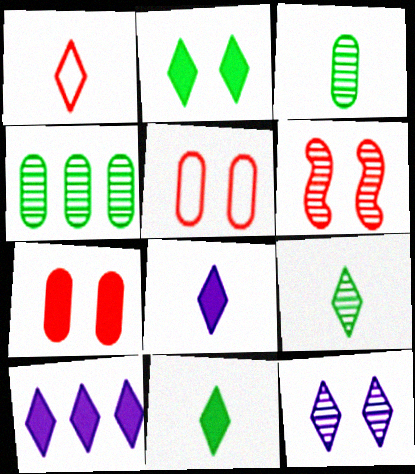[[1, 8, 9]]